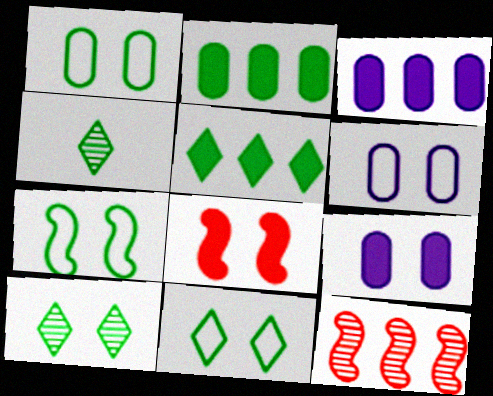[[1, 7, 11], 
[2, 4, 7], 
[4, 5, 11], 
[6, 8, 10]]